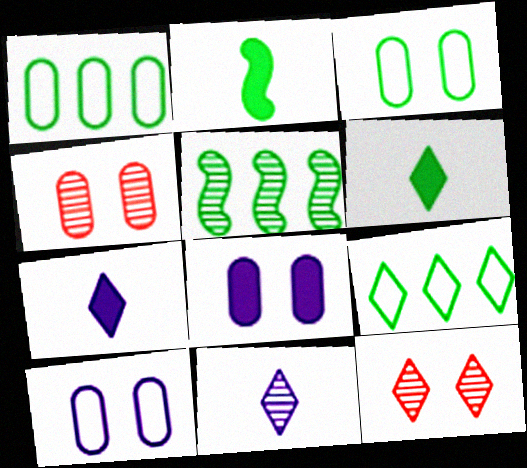[[3, 4, 8], 
[3, 5, 6], 
[4, 5, 11], 
[7, 9, 12]]